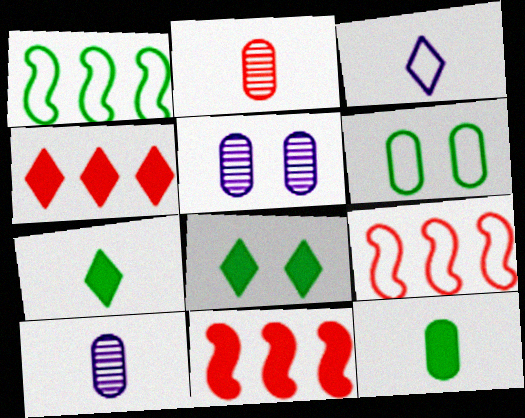[[3, 6, 9], 
[5, 7, 9], 
[8, 9, 10]]